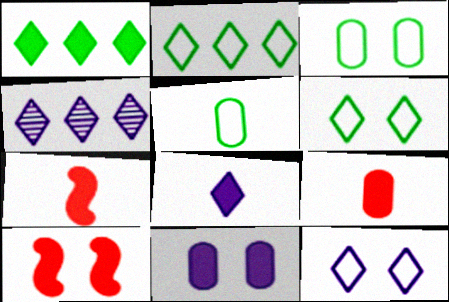[[1, 7, 11], 
[3, 4, 7], 
[4, 5, 10], 
[4, 8, 12]]